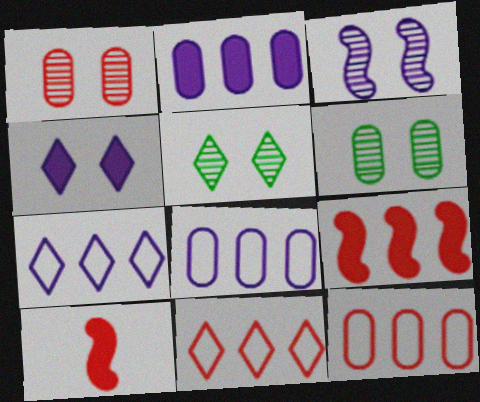[[1, 3, 5], 
[1, 10, 11], 
[5, 8, 10], 
[6, 7, 10]]